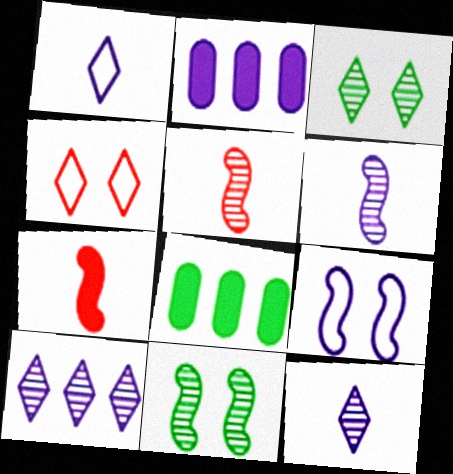[[2, 9, 12], 
[4, 6, 8]]